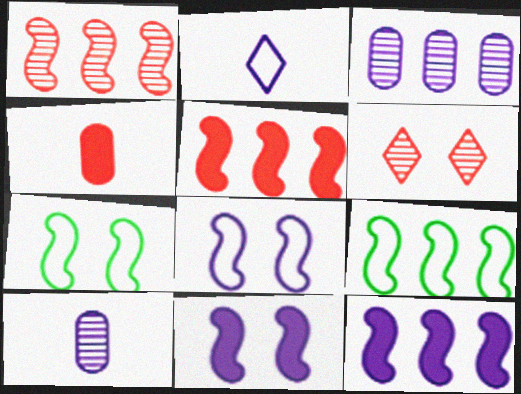[[1, 9, 12], 
[2, 3, 11]]